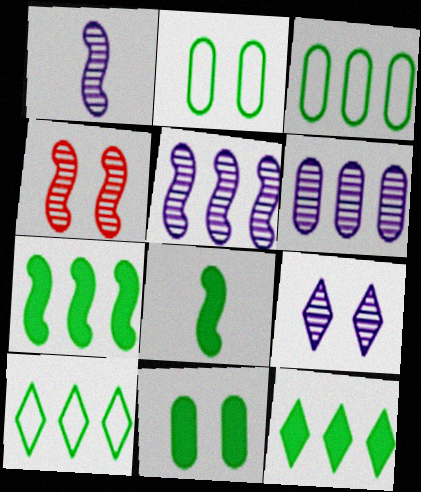[[1, 6, 9], 
[8, 11, 12]]